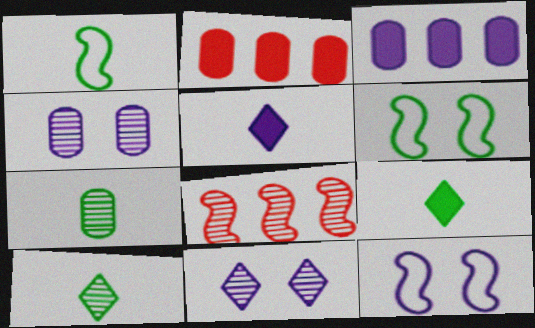[[1, 2, 11], 
[1, 7, 9], 
[2, 10, 12], 
[4, 8, 10], 
[7, 8, 11]]